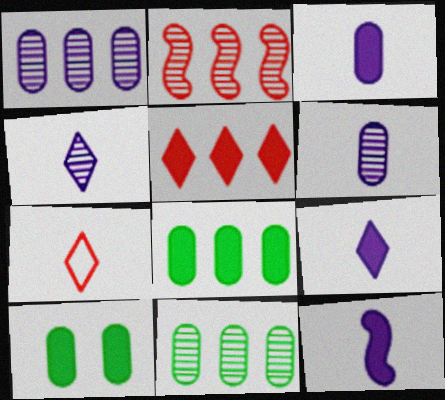[[3, 9, 12], 
[5, 10, 12]]